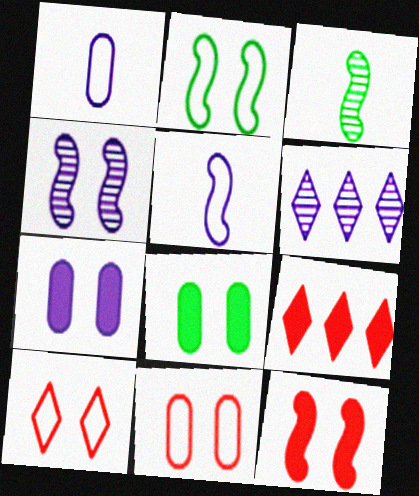[[2, 4, 12], 
[4, 8, 10], 
[5, 6, 7]]